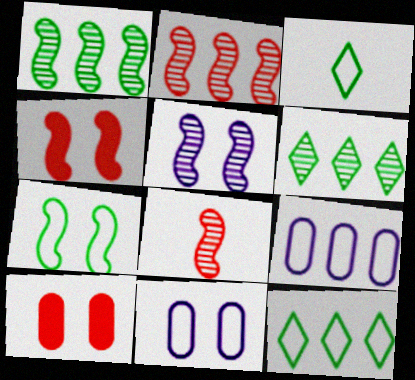[[1, 5, 8], 
[4, 5, 7]]